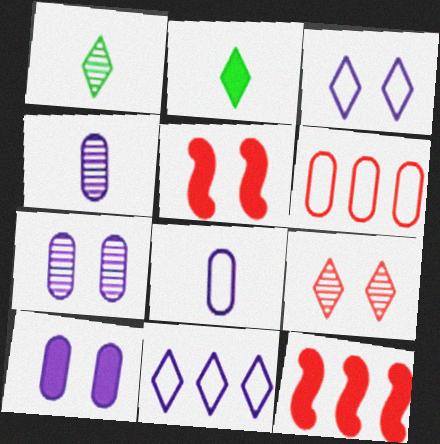[[2, 9, 11], 
[2, 10, 12]]